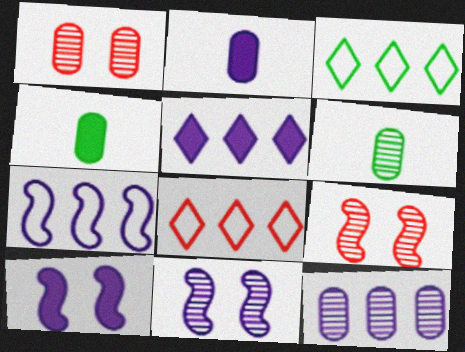[[1, 6, 12], 
[2, 3, 9], 
[2, 5, 10], 
[4, 8, 11], 
[5, 7, 12], 
[6, 8, 10]]